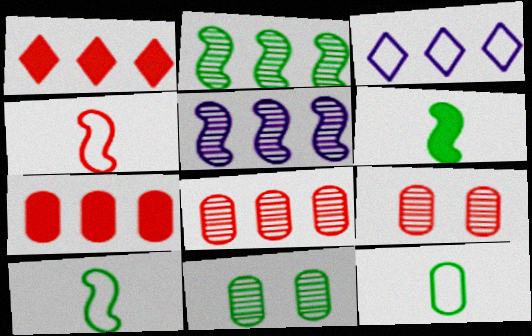[[1, 4, 9], 
[2, 3, 7], 
[3, 6, 9]]